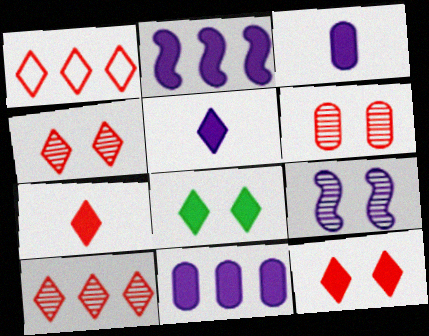[[1, 4, 7]]